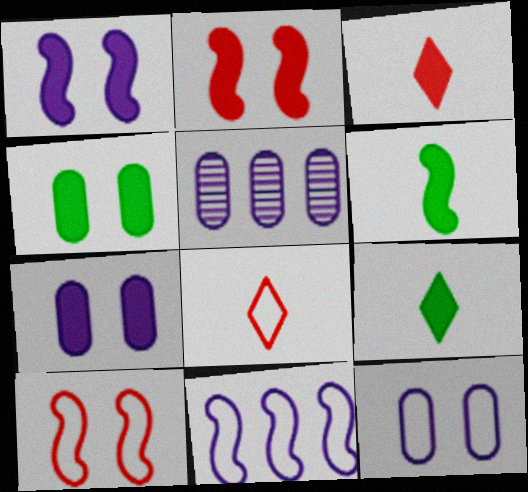[[5, 9, 10]]